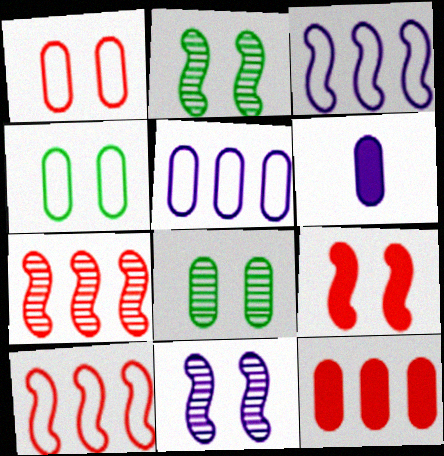[]